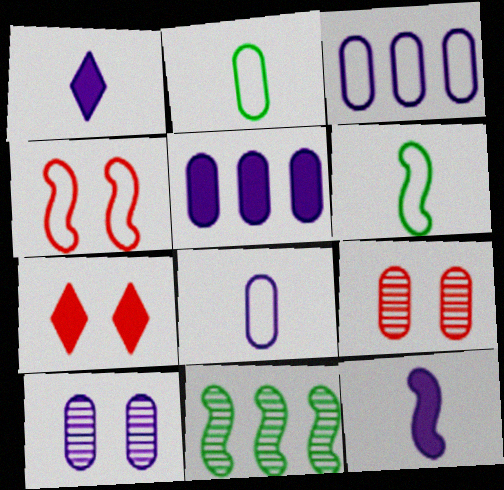[[2, 5, 9], 
[4, 7, 9], 
[4, 11, 12], 
[5, 8, 10], 
[7, 8, 11]]